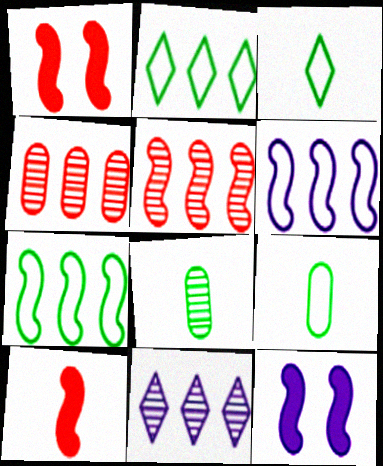[[1, 9, 11], 
[3, 4, 12]]